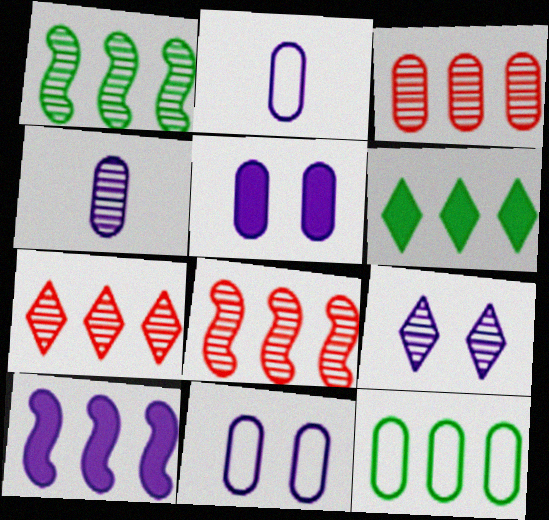[[1, 6, 12], 
[2, 9, 10], 
[3, 7, 8], 
[7, 10, 12]]